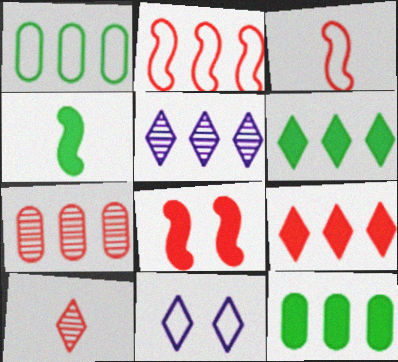[[1, 3, 11], 
[2, 5, 12], 
[2, 7, 9], 
[4, 7, 11], 
[6, 10, 11]]